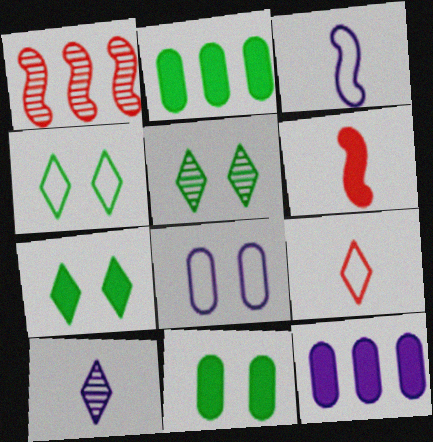[[4, 5, 7], 
[6, 7, 12]]